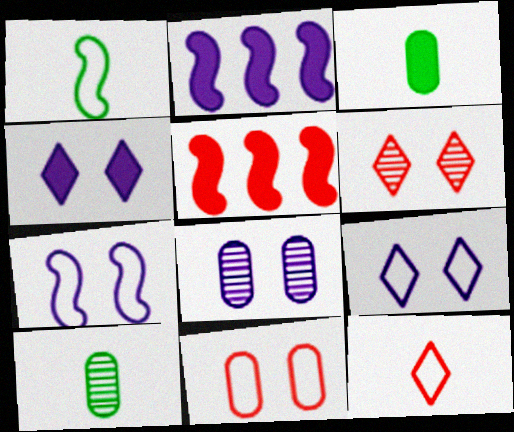[[3, 4, 5], 
[4, 7, 8], 
[5, 9, 10]]